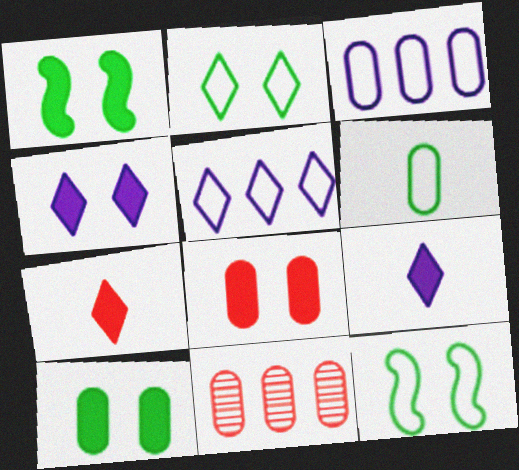[[1, 4, 8], 
[9, 11, 12]]